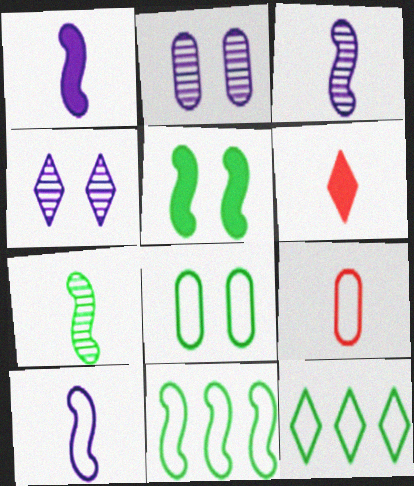[[1, 3, 10], 
[2, 6, 11], 
[4, 6, 12], 
[5, 7, 11]]